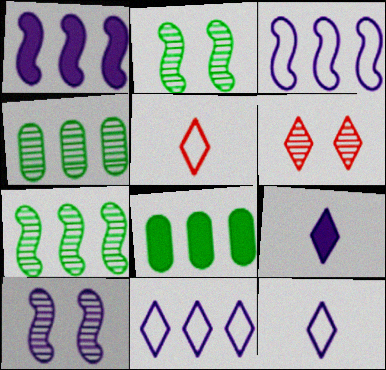[[5, 8, 10]]